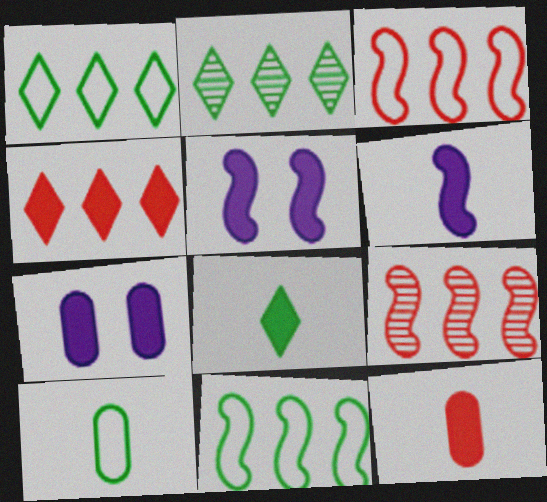[[6, 8, 12]]